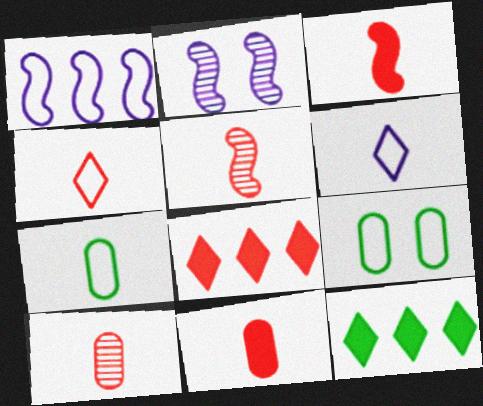[[1, 4, 9], 
[2, 7, 8], 
[3, 4, 10], 
[4, 5, 11]]